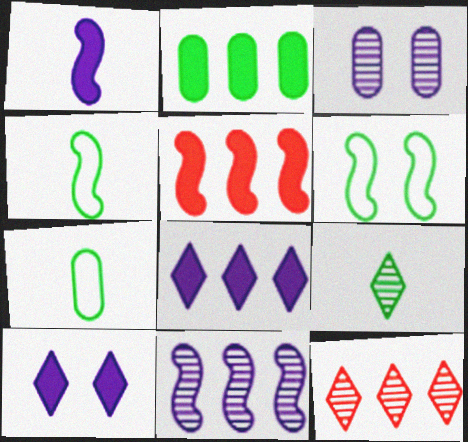[[2, 5, 8], 
[2, 6, 9]]